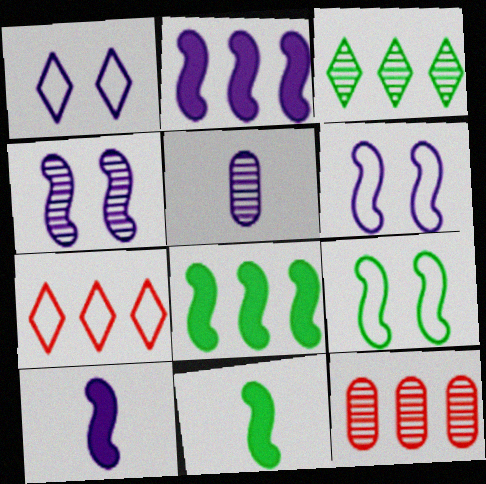[[1, 2, 5], 
[1, 11, 12]]